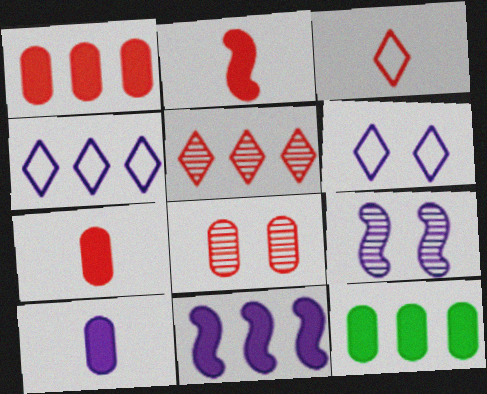[[3, 9, 12], 
[4, 9, 10]]